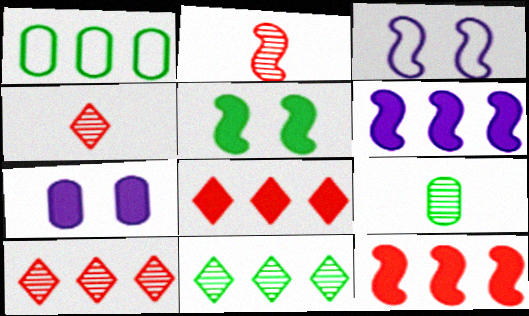[[1, 6, 10], 
[3, 8, 9]]